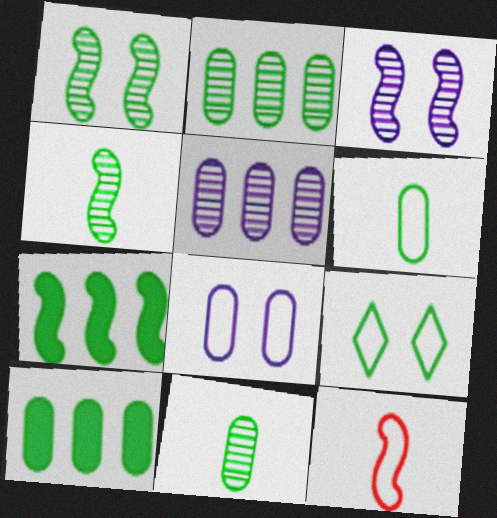[[3, 7, 12], 
[4, 9, 10], 
[7, 9, 11]]